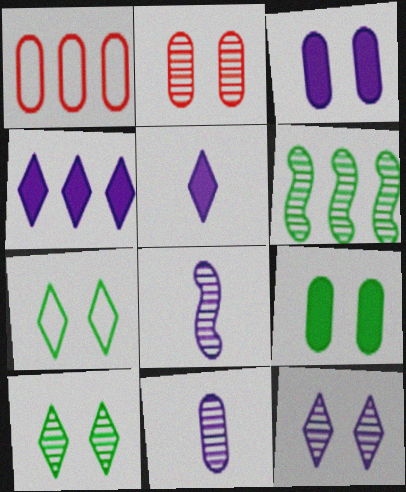[[1, 4, 6], 
[1, 9, 11]]